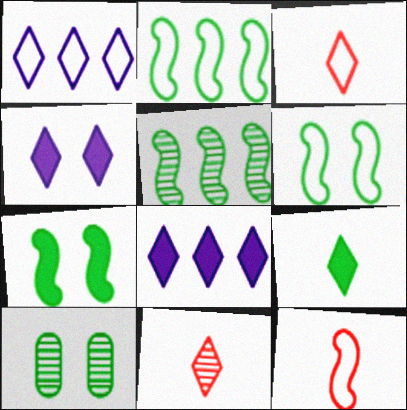[[2, 9, 10], 
[8, 10, 12]]